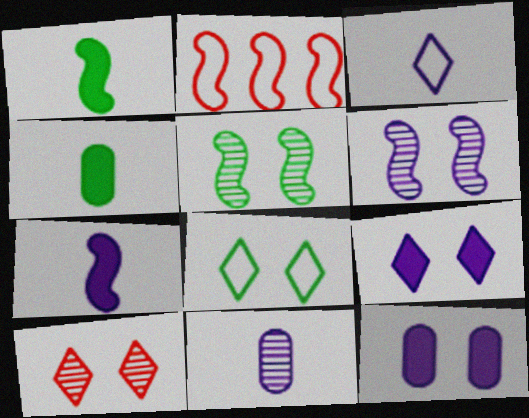[[1, 2, 6], 
[2, 5, 7], 
[3, 7, 11], 
[8, 9, 10]]